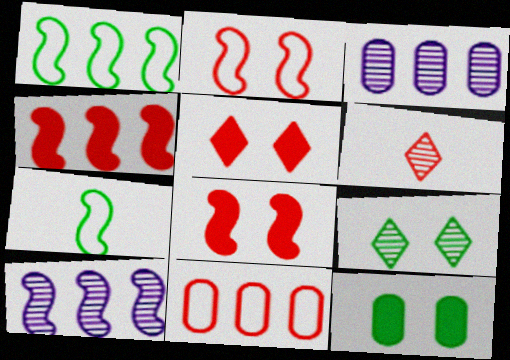[[1, 4, 10], 
[3, 5, 7], 
[6, 8, 11], 
[7, 8, 10]]